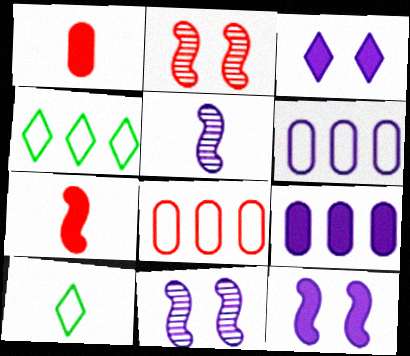[[1, 4, 11], 
[1, 5, 10], 
[2, 9, 10], 
[3, 5, 6]]